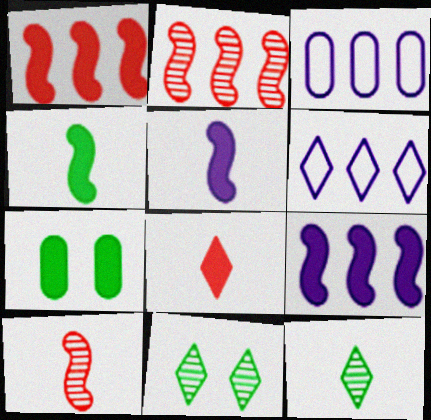[[6, 7, 10], 
[6, 8, 11], 
[7, 8, 9]]